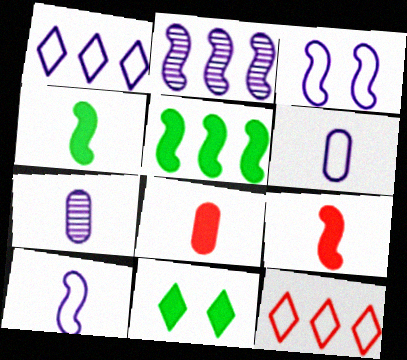[[1, 3, 6]]